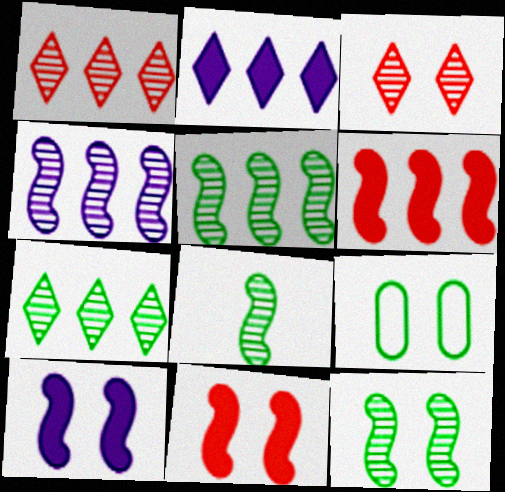[[3, 9, 10], 
[5, 8, 12]]